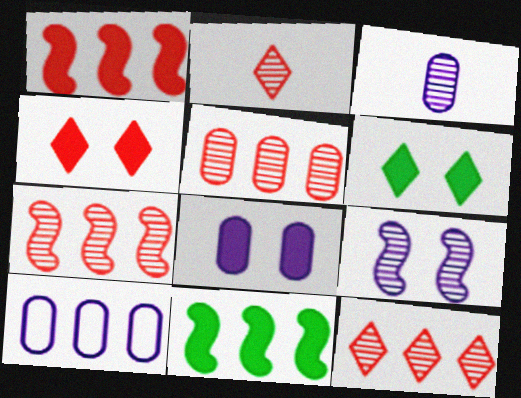[[3, 8, 10], 
[5, 7, 12], 
[10, 11, 12]]